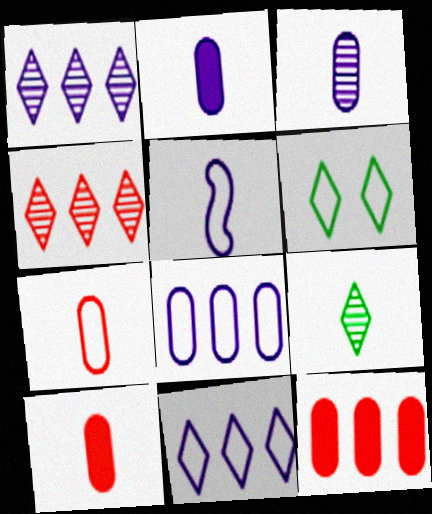[[5, 9, 10]]